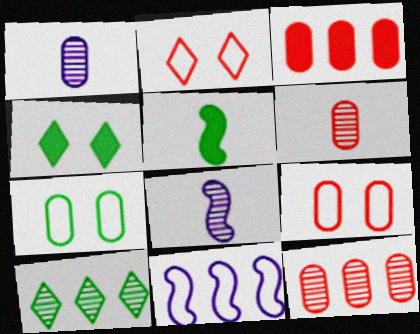[[1, 3, 7], 
[3, 6, 9], 
[3, 10, 11], 
[4, 6, 11], 
[5, 7, 10]]